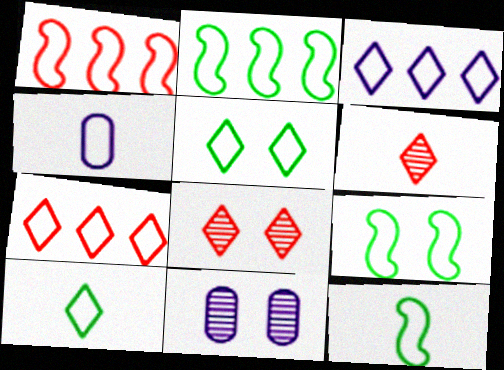[[1, 4, 5], 
[2, 9, 12], 
[4, 7, 9]]